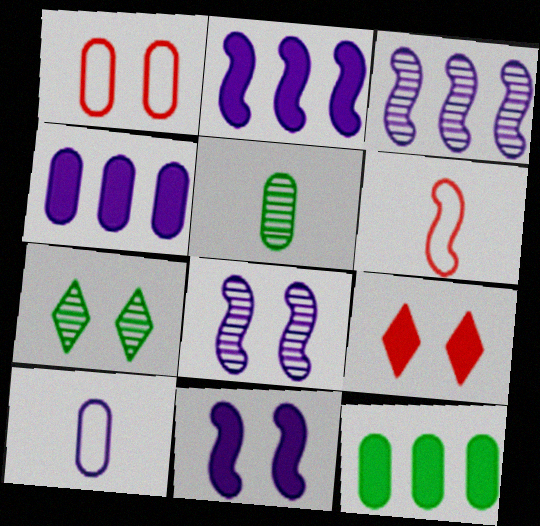[[1, 4, 5], 
[1, 7, 11], 
[4, 6, 7]]